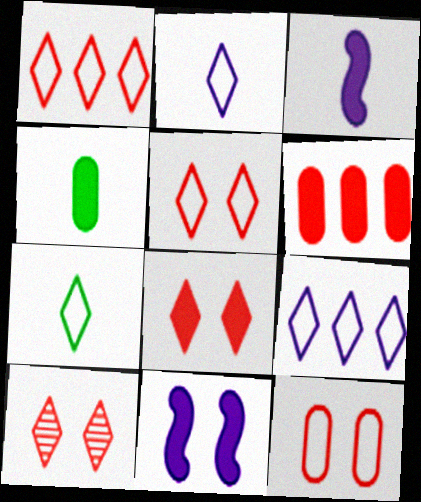[[5, 7, 9], 
[5, 8, 10]]